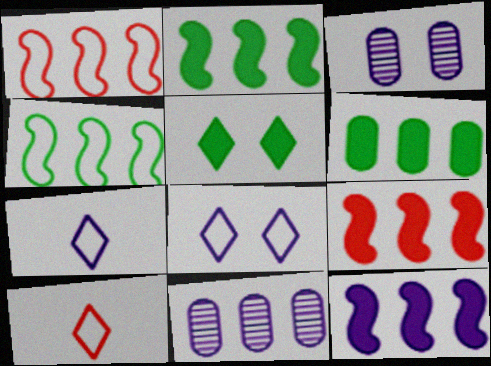[[2, 3, 10], 
[2, 9, 12], 
[3, 7, 12]]